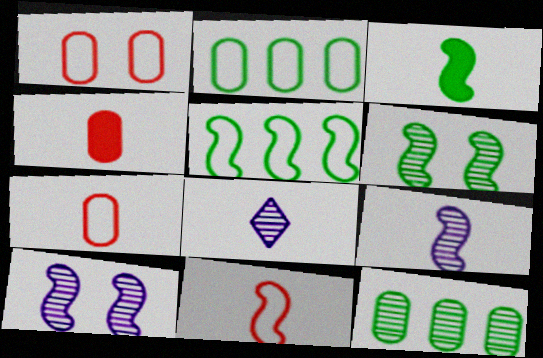[[3, 5, 6], 
[3, 7, 8], 
[3, 9, 11]]